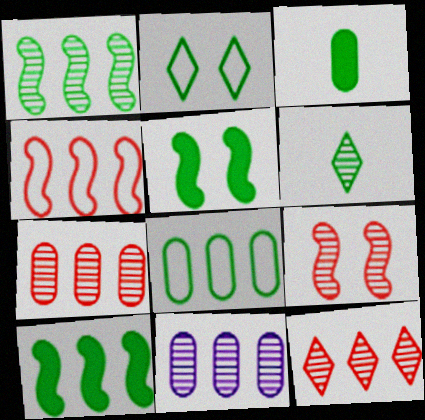[[1, 2, 3], 
[1, 11, 12], 
[5, 6, 8], 
[6, 9, 11]]